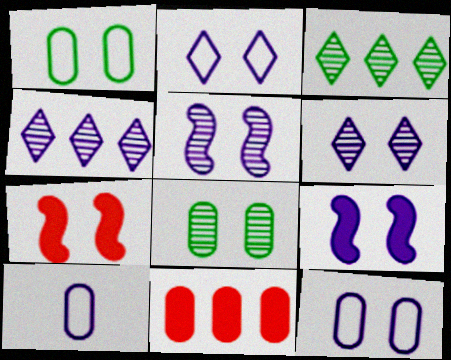[[1, 6, 7], 
[2, 7, 8], 
[3, 7, 10], 
[4, 9, 10], 
[6, 9, 12], 
[8, 10, 11]]